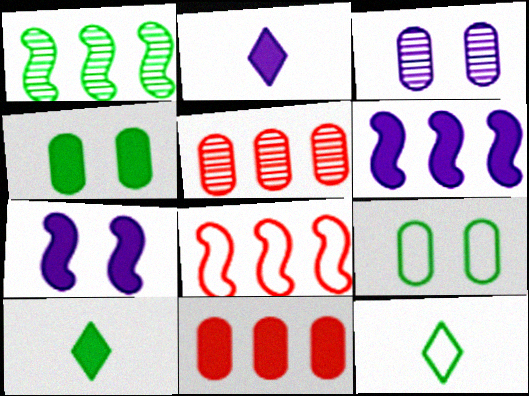[[1, 4, 12], 
[1, 6, 8], 
[1, 9, 10], 
[3, 8, 10], 
[5, 7, 12], 
[7, 10, 11]]